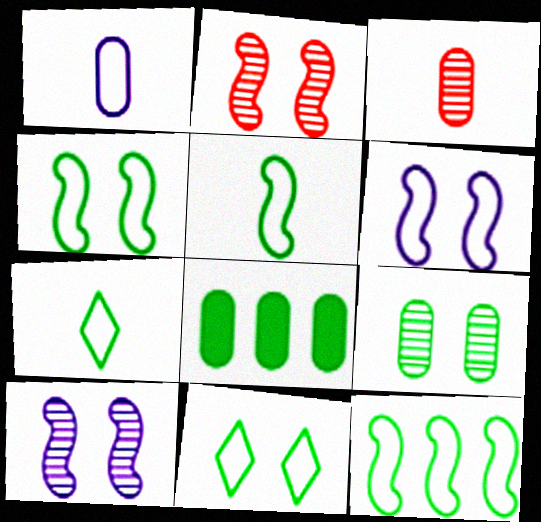[[4, 5, 12]]